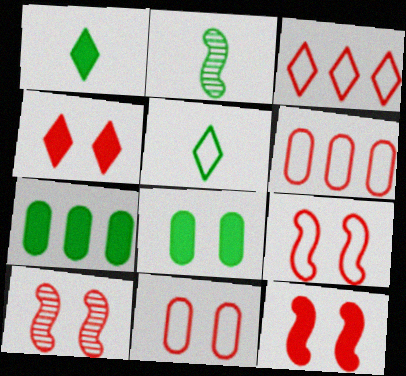[[4, 10, 11], 
[9, 10, 12]]